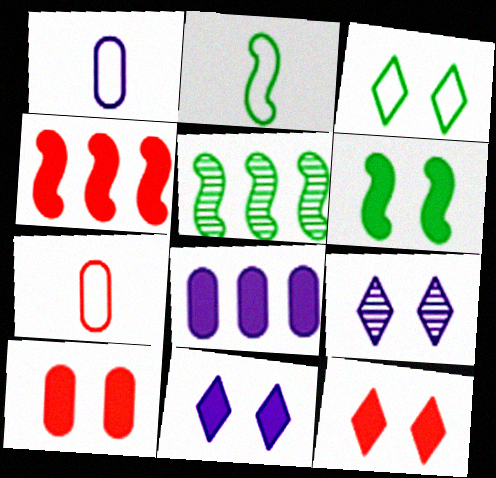[[1, 5, 12], 
[2, 5, 6], 
[3, 9, 12], 
[5, 7, 11], 
[6, 10, 11]]